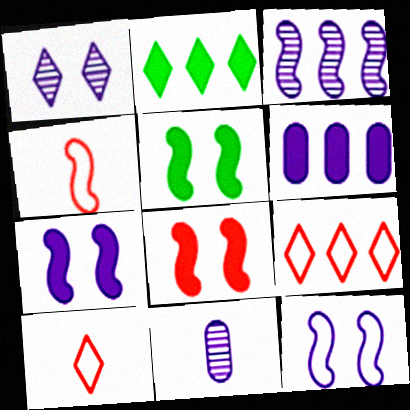[[1, 2, 10], 
[1, 3, 11], 
[3, 4, 5], 
[5, 7, 8], 
[5, 9, 11]]